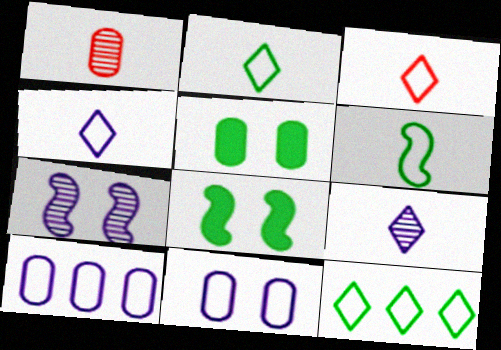[[1, 5, 10], 
[2, 3, 4]]